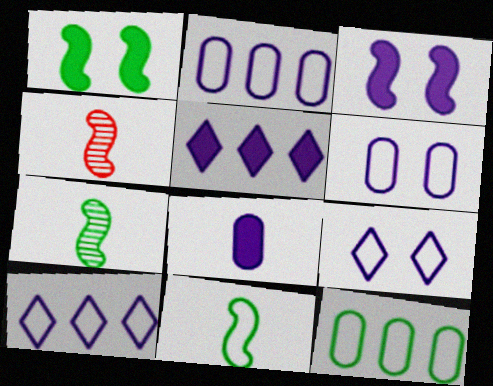[[3, 5, 8]]